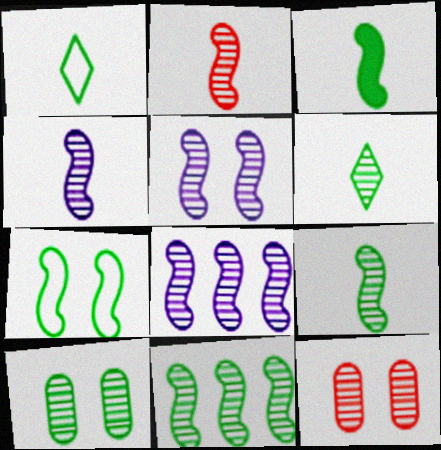[[2, 4, 9], 
[2, 5, 11], 
[3, 7, 11], 
[4, 5, 8], 
[6, 8, 12], 
[6, 10, 11]]